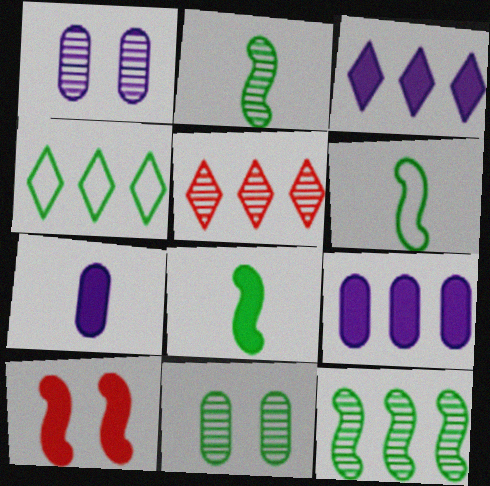[[1, 2, 5], 
[2, 6, 8], 
[3, 4, 5], 
[4, 8, 11]]